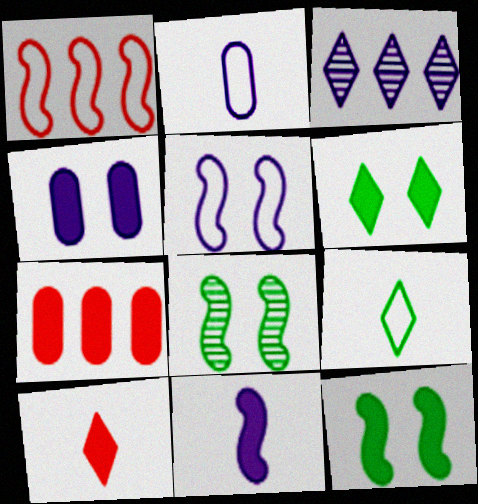[[1, 8, 11], 
[6, 7, 11]]